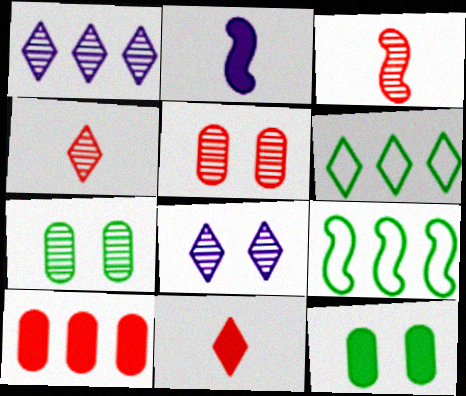[[1, 3, 7], 
[1, 9, 10], 
[2, 5, 6], 
[6, 8, 11]]